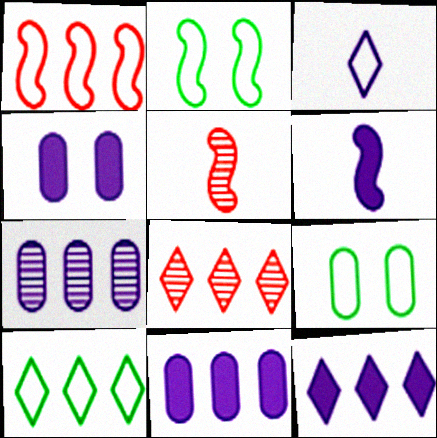[[1, 3, 9], 
[4, 5, 10], 
[4, 6, 12], 
[5, 9, 12], 
[6, 8, 9], 
[8, 10, 12]]